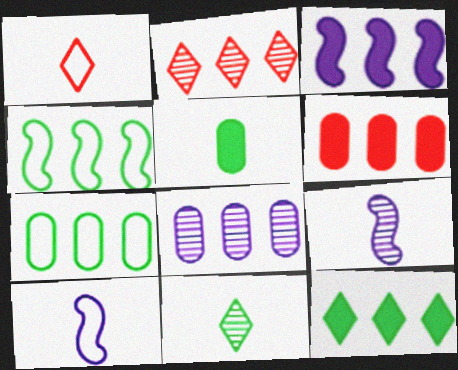[[1, 5, 9], 
[2, 3, 7], 
[3, 6, 12], 
[6, 7, 8]]